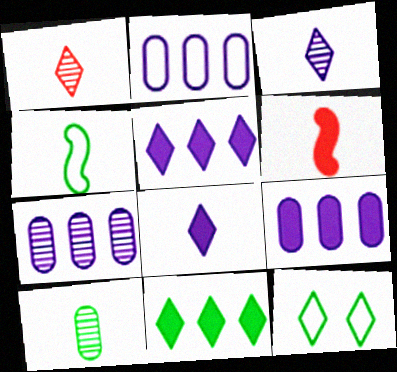[[1, 5, 12], 
[2, 7, 9], 
[6, 7, 12]]